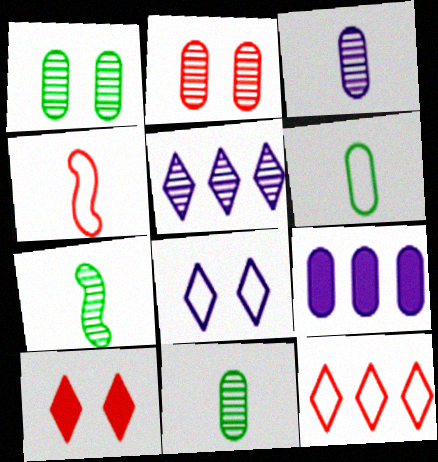[[2, 5, 7], 
[2, 6, 9]]